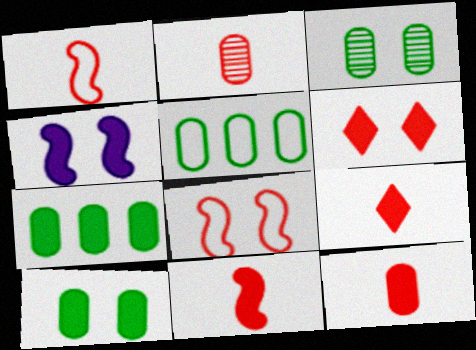[[1, 2, 9], 
[4, 6, 10], 
[4, 7, 9], 
[9, 11, 12]]